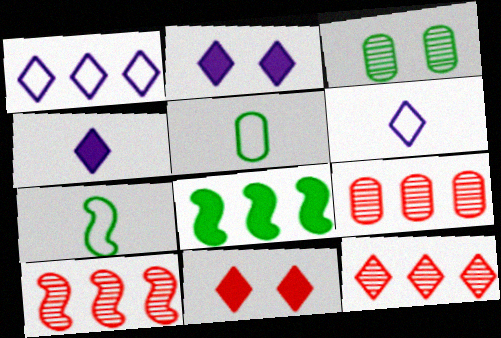[[1, 8, 9], 
[2, 5, 10], 
[2, 7, 9], 
[9, 10, 12]]